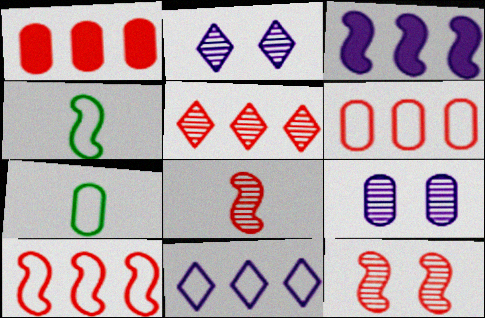[[1, 2, 4], 
[1, 5, 10], 
[1, 7, 9], 
[3, 4, 12]]